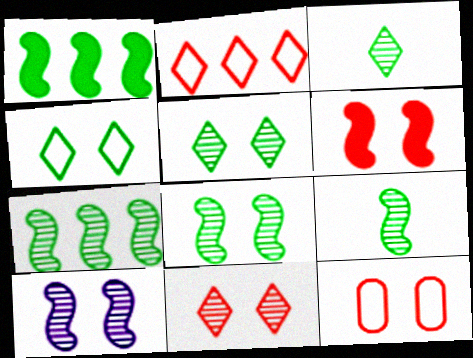[[6, 11, 12], 
[7, 8, 9]]